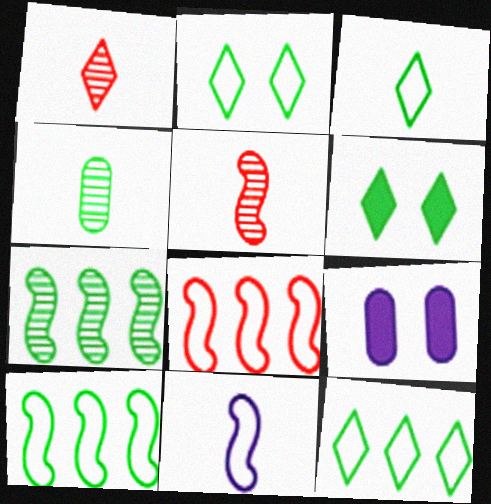[[1, 9, 10], 
[2, 3, 12], 
[4, 6, 10], 
[5, 9, 12]]